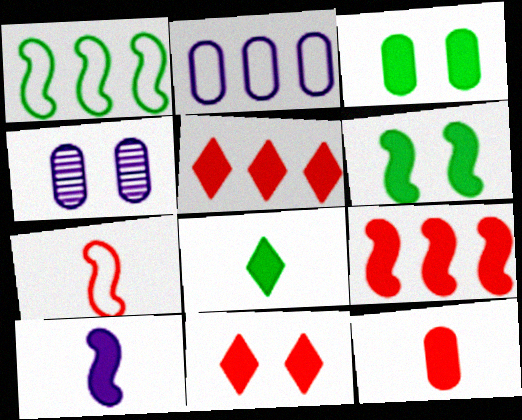[[3, 5, 10], 
[6, 9, 10], 
[8, 10, 12], 
[9, 11, 12]]